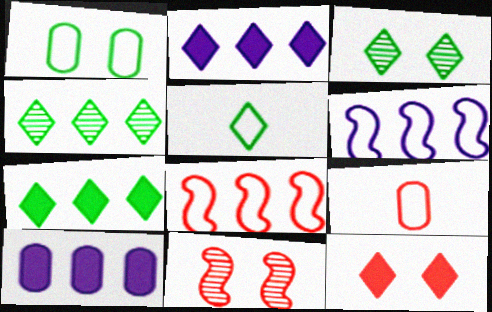[[3, 5, 7], 
[4, 8, 10], 
[5, 10, 11]]